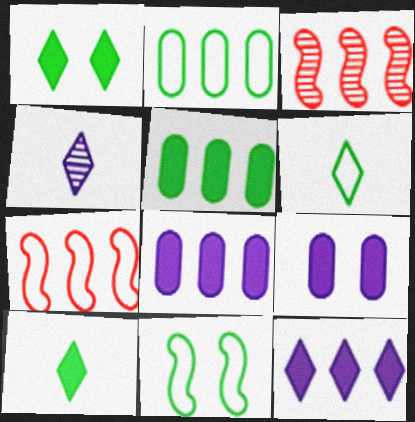[[2, 3, 12], 
[2, 6, 11], 
[3, 6, 9]]